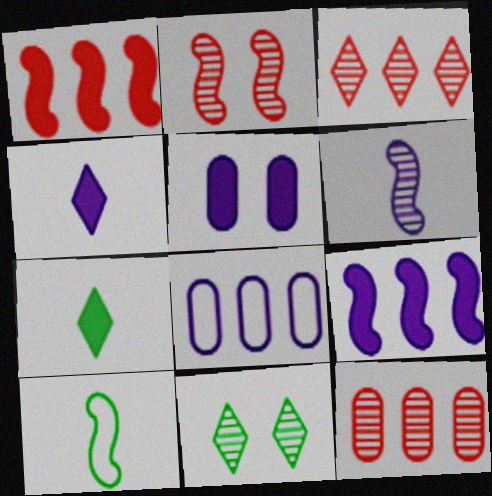[[1, 5, 7], 
[2, 7, 8], 
[2, 9, 10], 
[3, 5, 10], 
[4, 5, 9], 
[6, 11, 12]]